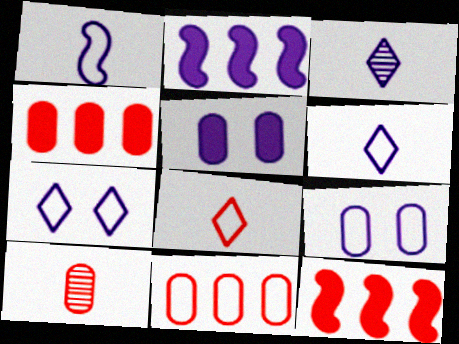[[2, 3, 9]]